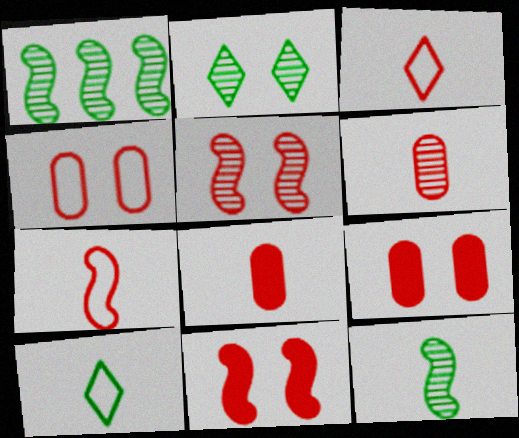[]